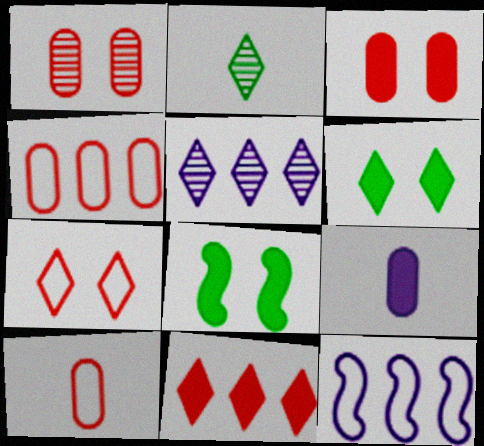[[2, 3, 12], 
[5, 8, 10], 
[8, 9, 11]]